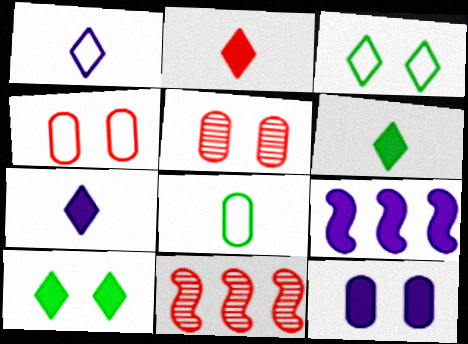[[2, 4, 11], 
[2, 6, 7], 
[7, 9, 12]]